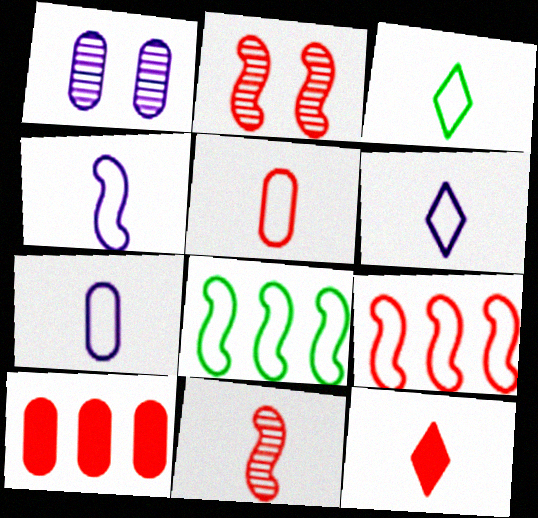[[1, 8, 12], 
[3, 4, 5], 
[4, 6, 7], 
[5, 11, 12]]